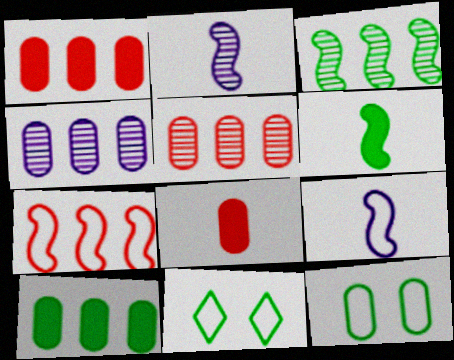[[1, 2, 11], 
[4, 8, 12]]